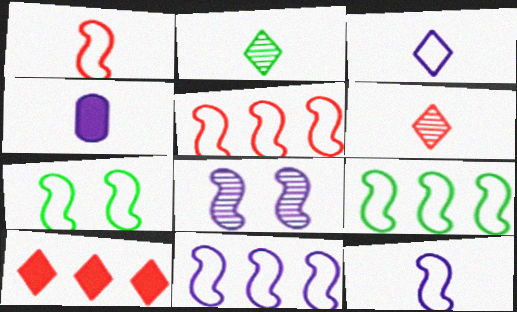[[1, 2, 4], 
[1, 7, 11], 
[5, 7, 12], 
[5, 9, 11]]